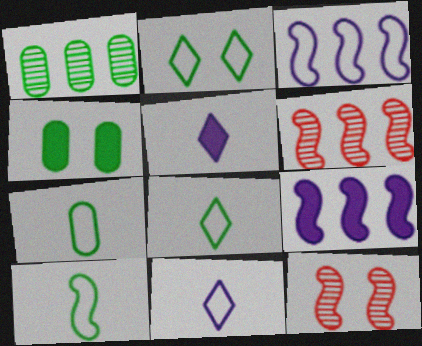[[1, 4, 7], 
[4, 6, 11], 
[7, 8, 10], 
[9, 10, 12]]